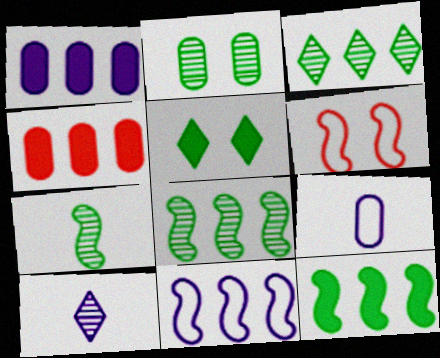[[2, 3, 7], 
[2, 4, 9], 
[3, 4, 11]]